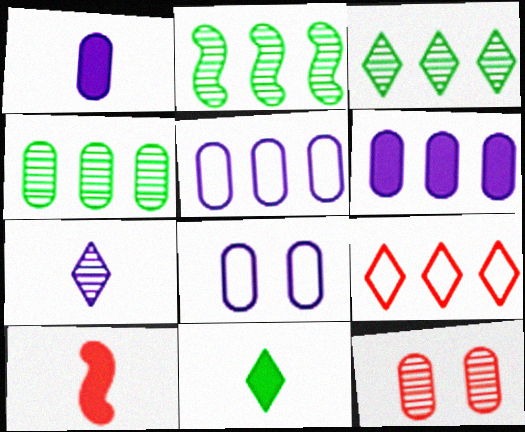[[1, 10, 11], 
[2, 3, 4], 
[2, 6, 9], 
[2, 7, 12], 
[3, 8, 10], 
[9, 10, 12]]